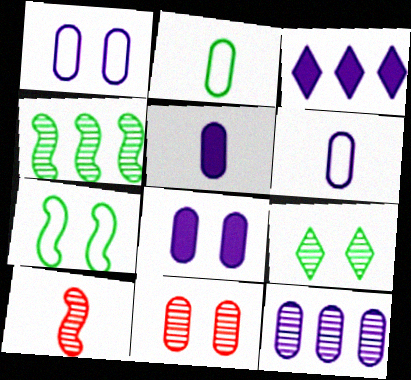[[1, 5, 12], 
[6, 8, 12], 
[9, 10, 12]]